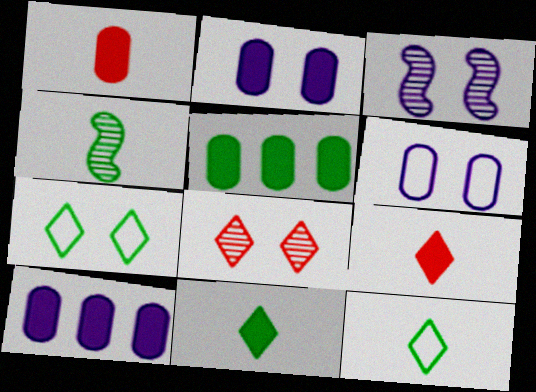[[1, 2, 5], 
[4, 5, 7]]